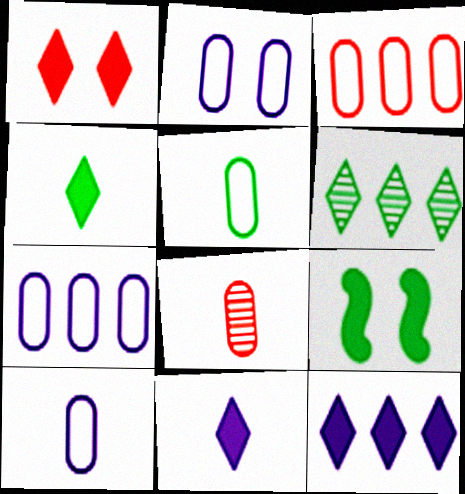[[1, 4, 12], 
[2, 3, 5], 
[2, 7, 10], 
[5, 6, 9]]